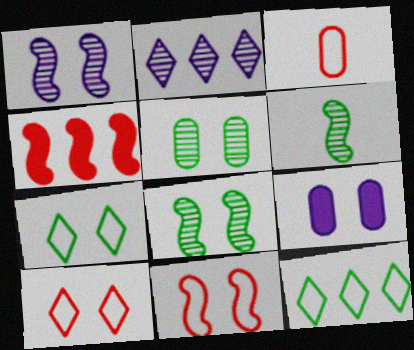[[8, 9, 10]]